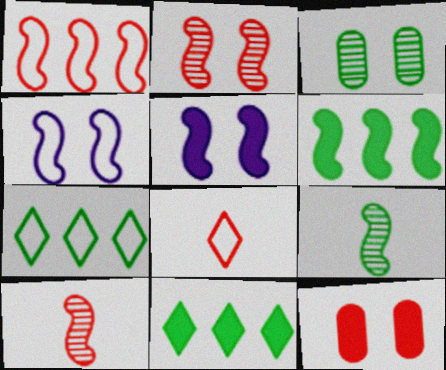[[1, 5, 9], 
[4, 6, 10]]